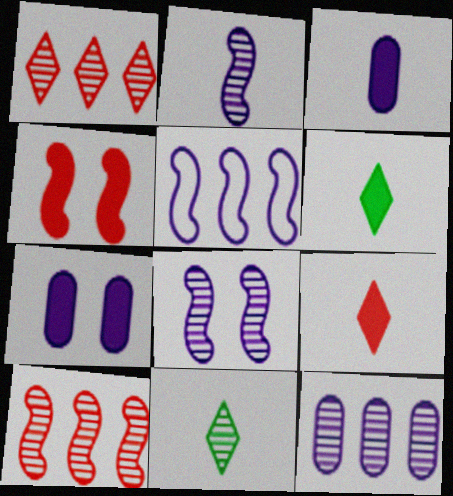[]